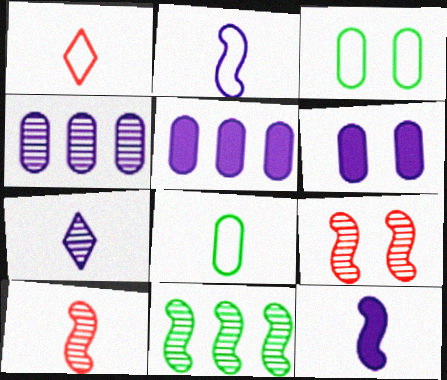[[1, 2, 8], 
[1, 6, 11]]